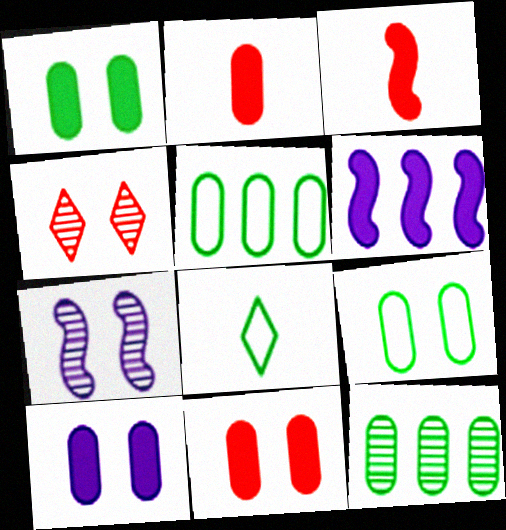[[1, 10, 11]]